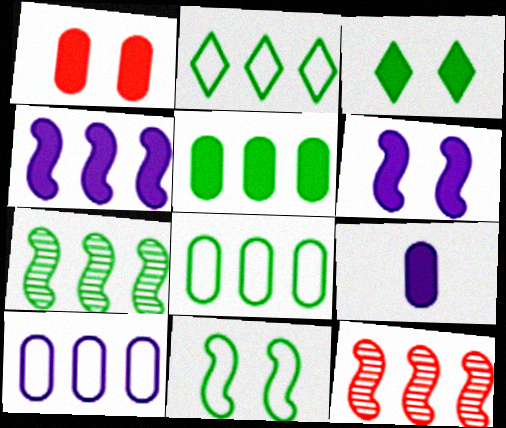[[1, 3, 6], 
[1, 5, 9], 
[2, 5, 7]]